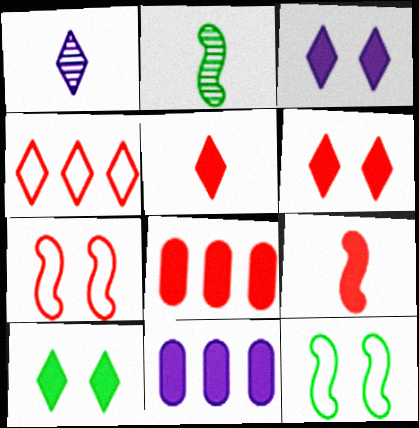[[1, 4, 10], 
[1, 8, 12], 
[3, 6, 10], 
[6, 8, 9], 
[9, 10, 11]]